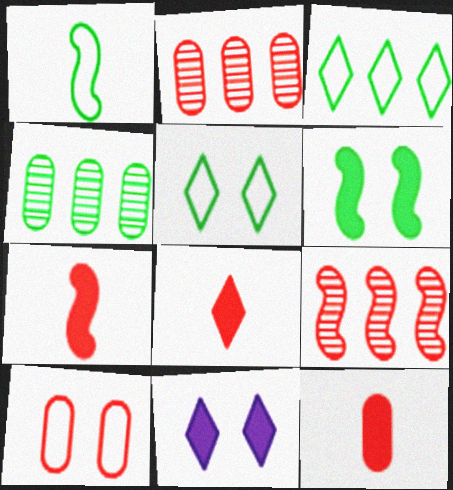[[1, 2, 11], 
[2, 10, 12], 
[7, 8, 12], 
[8, 9, 10]]